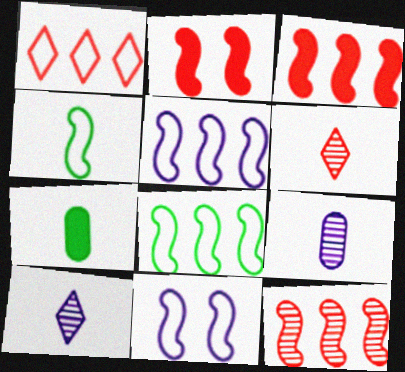[]